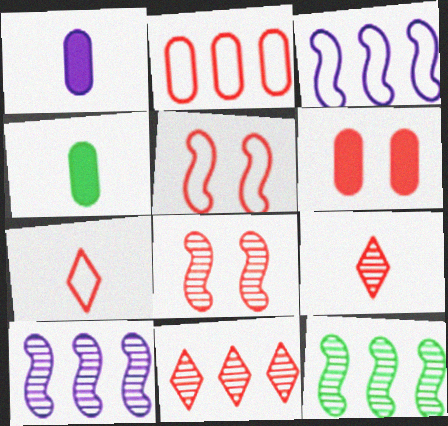[[2, 5, 7]]